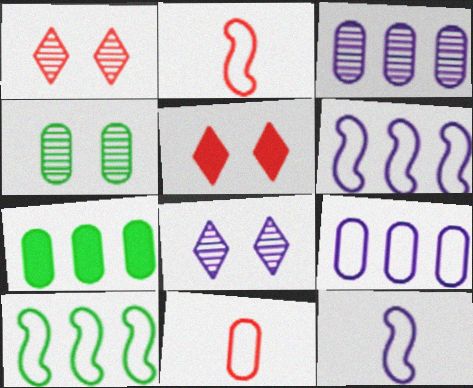[[1, 7, 12], 
[2, 7, 8]]